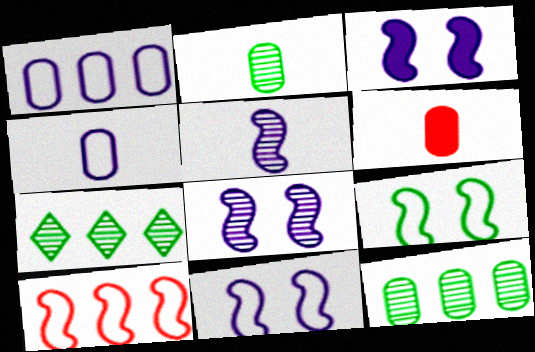[[2, 4, 6], 
[3, 8, 11], 
[6, 7, 11]]